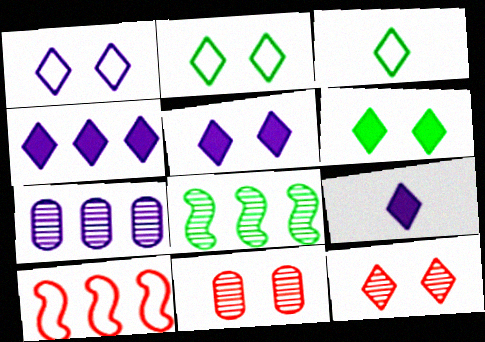[[1, 6, 12], 
[2, 5, 12], 
[3, 4, 12], 
[4, 5, 9]]